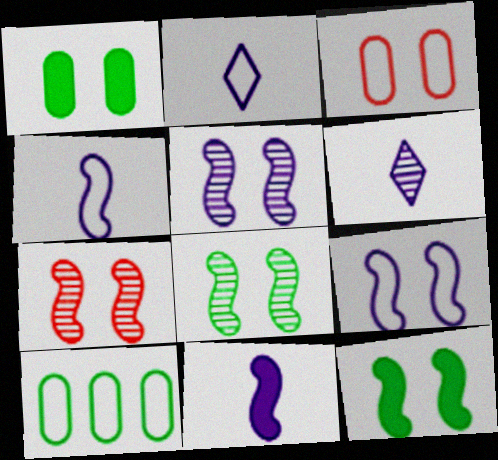[[5, 7, 8], 
[7, 9, 12]]